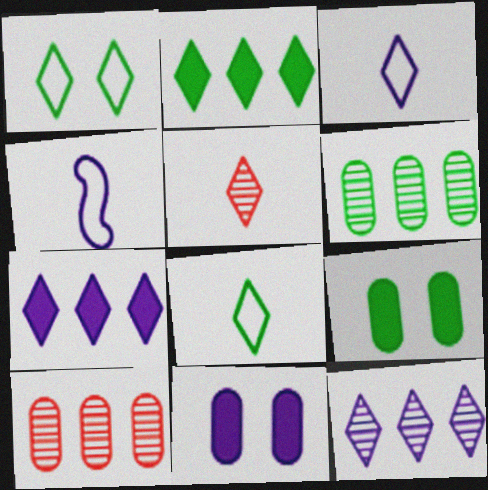[[1, 5, 7], 
[4, 11, 12]]